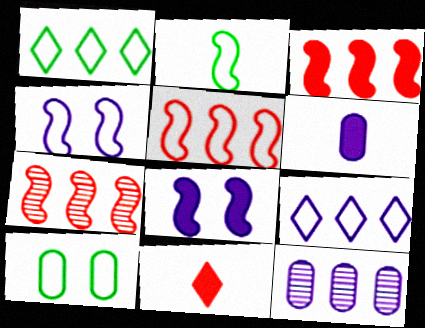[[1, 2, 10], 
[1, 3, 12], 
[2, 4, 5], 
[2, 7, 8], 
[3, 5, 7]]